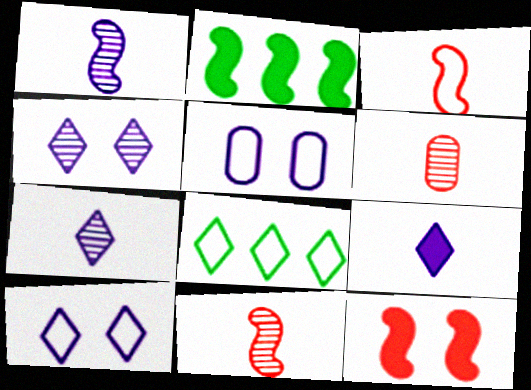[[2, 6, 10], 
[3, 5, 8]]